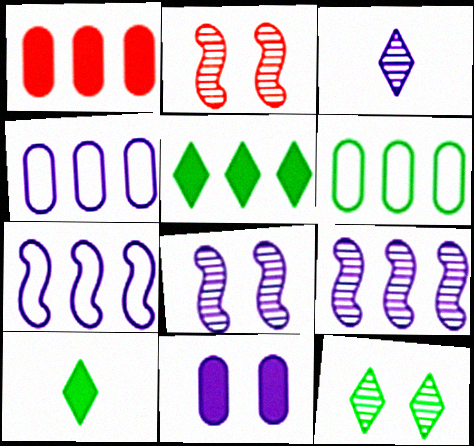[[2, 4, 10], 
[3, 7, 11]]